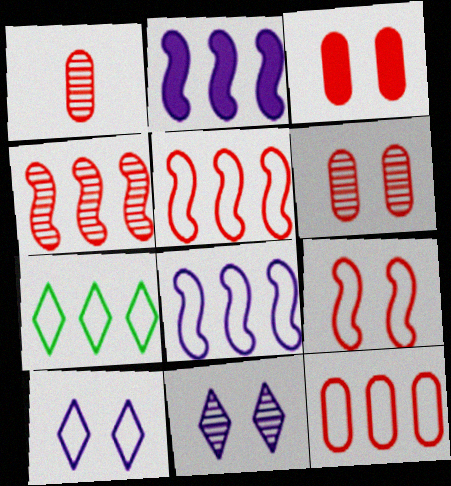[[1, 3, 12], 
[7, 8, 12]]